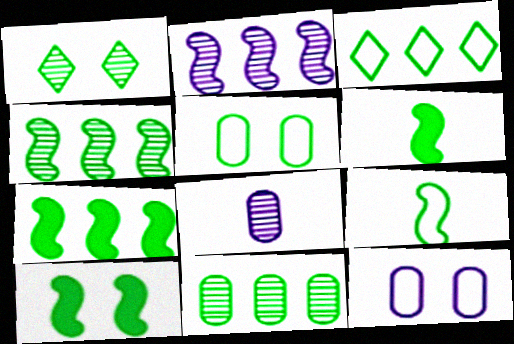[[1, 5, 10], 
[3, 5, 9], 
[3, 7, 11], 
[4, 9, 10], 
[6, 7, 10]]